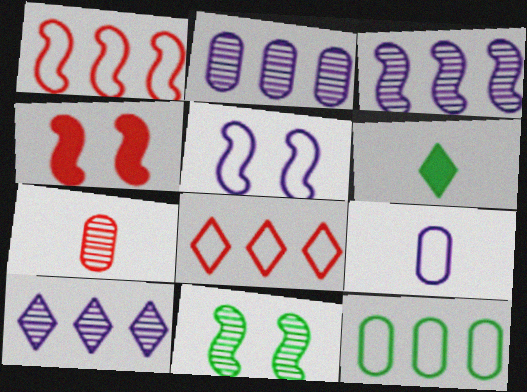[[2, 3, 10], 
[4, 5, 11], 
[4, 7, 8], 
[6, 11, 12], 
[7, 10, 11]]